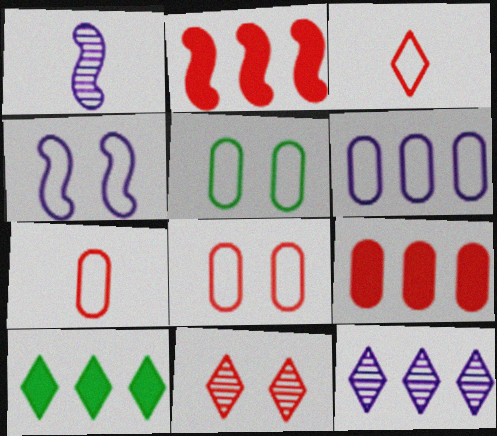[[1, 8, 10], 
[2, 7, 11], 
[5, 6, 7]]